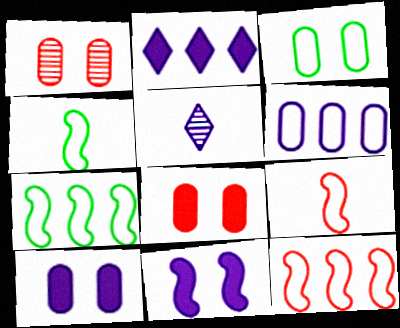[[1, 2, 4], 
[1, 3, 10], 
[5, 6, 11], 
[5, 7, 8]]